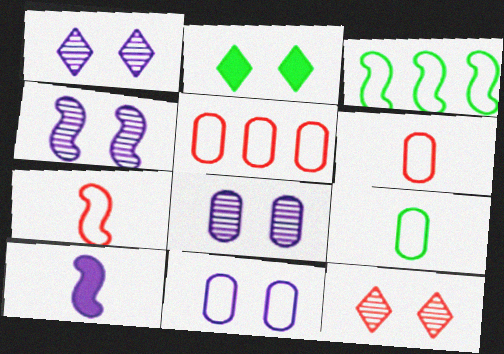[[1, 4, 8], 
[5, 9, 11]]